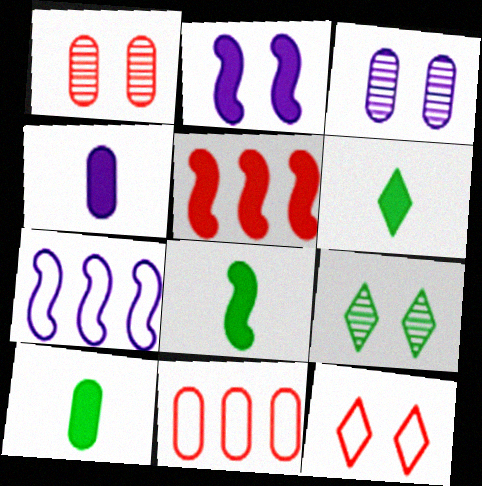[[1, 6, 7], 
[2, 5, 8], 
[3, 10, 11], 
[6, 8, 10]]